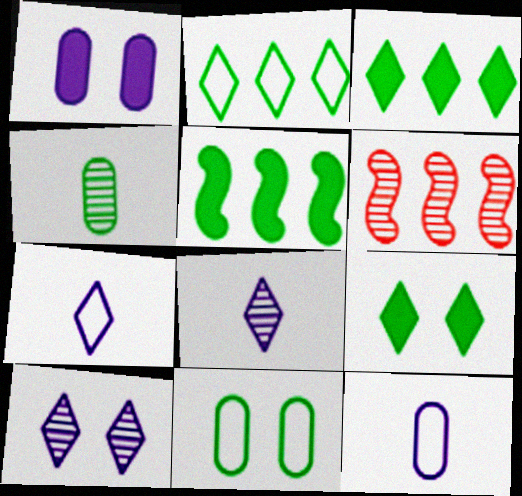[[4, 6, 10], 
[6, 9, 12]]